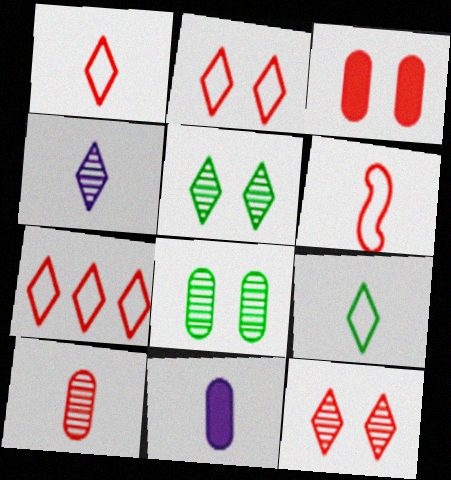[[1, 2, 7]]